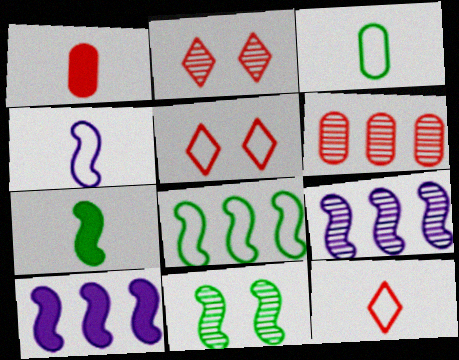[[2, 3, 10], 
[3, 4, 12], 
[7, 8, 11]]